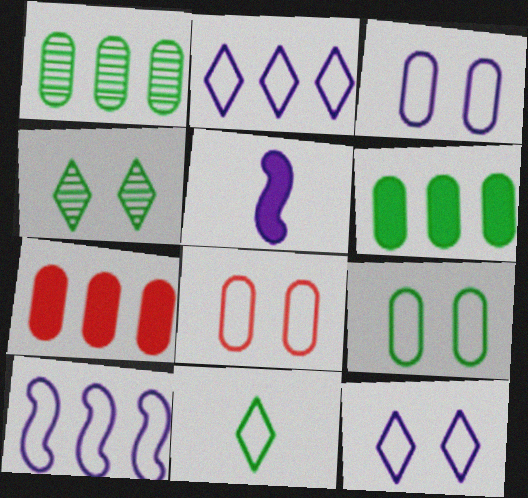[[3, 8, 9], 
[8, 10, 11]]